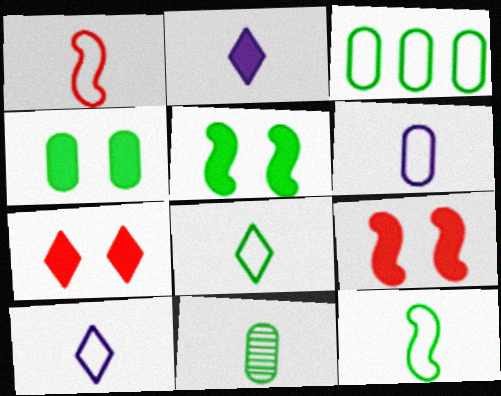[[1, 2, 11], 
[1, 6, 8], 
[3, 4, 11]]